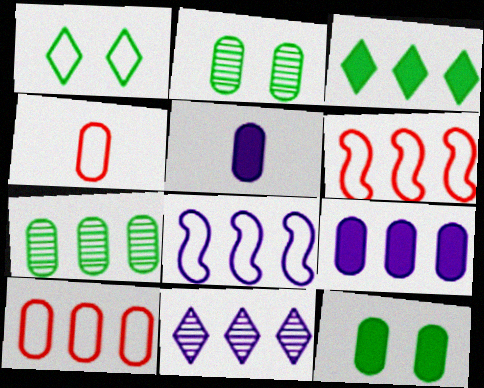[[1, 4, 8], 
[2, 4, 9], 
[2, 5, 10], 
[7, 9, 10], 
[8, 9, 11]]